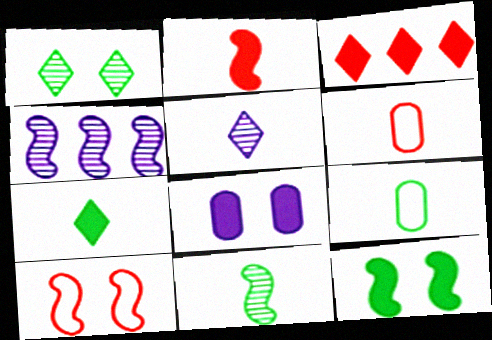[[1, 8, 10], 
[2, 5, 9], 
[7, 9, 11]]